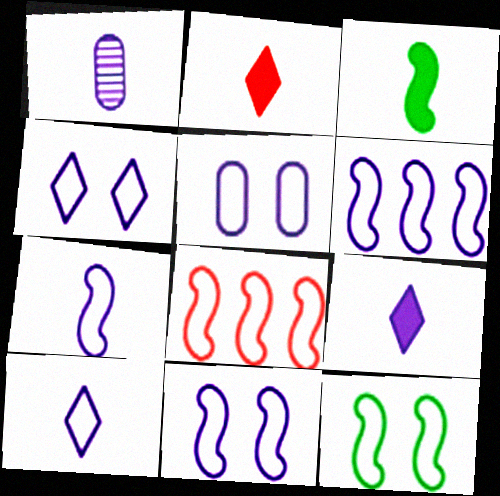[[1, 7, 9], 
[4, 5, 11], 
[5, 6, 10], 
[6, 7, 11], 
[7, 8, 12]]